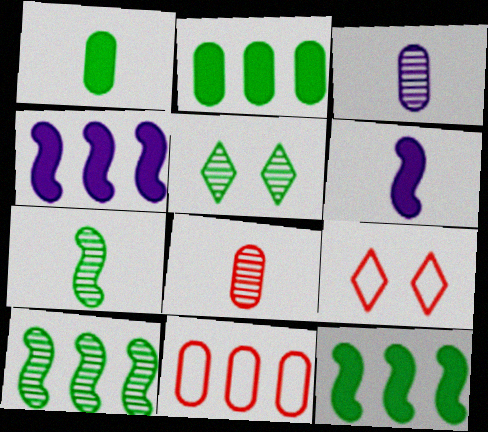[[3, 9, 12], 
[5, 6, 11]]